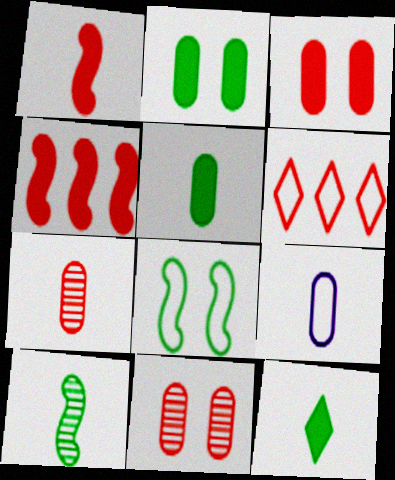[[1, 6, 11], 
[5, 7, 9], 
[6, 8, 9]]